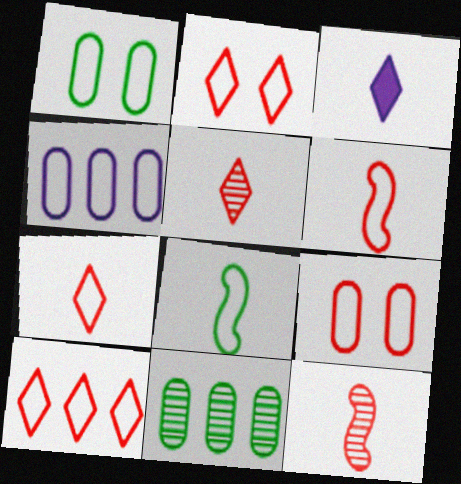[[2, 4, 8], 
[2, 7, 10], 
[6, 9, 10]]